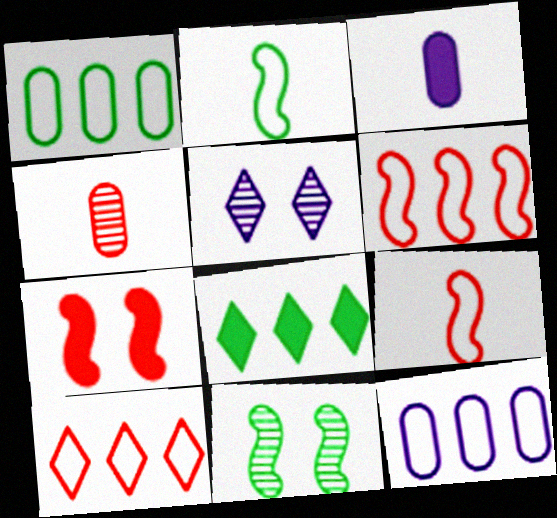[[3, 7, 8], 
[3, 10, 11], 
[4, 7, 10]]